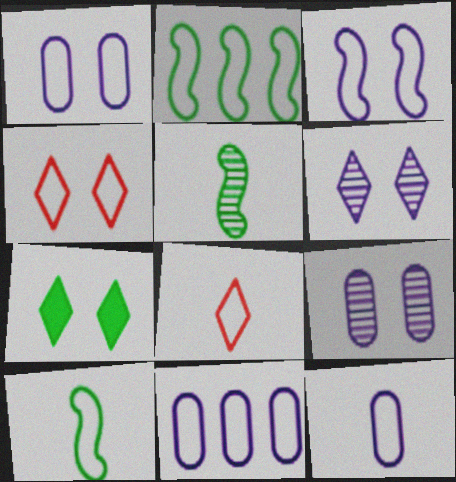[[1, 2, 8], 
[1, 11, 12], 
[2, 4, 12], 
[4, 6, 7], 
[4, 10, 11], 
[8, 10, 12]]